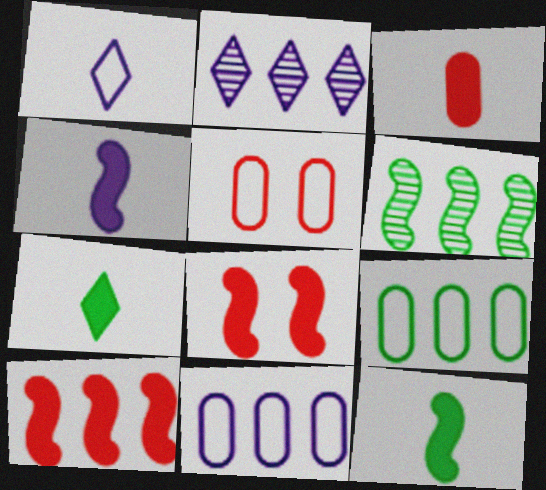[[2, 5, 12], 
[2, 9, 10], 
[3, 4, 7]]